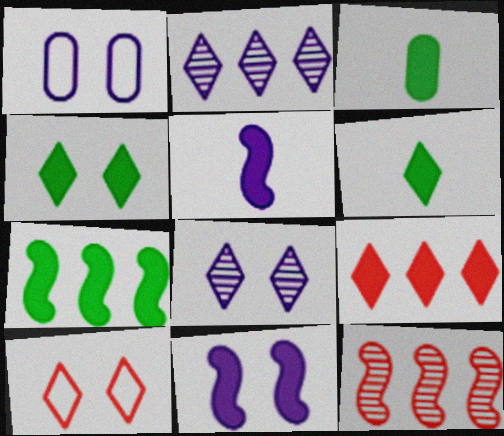[[1, 2, 5], 
[1, 6, 12], 
[1, 8, 11], 
[2, 6, 10], 
[3, 4, 7], 
[3, 9, 11], 
[4, 8, 10]]